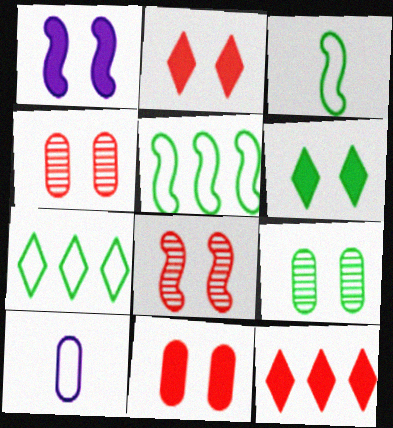[[1, 6, 11]]